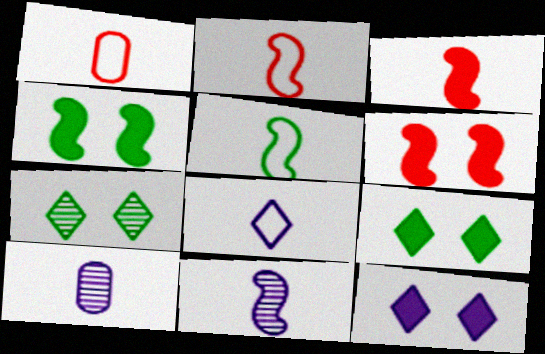[[1, 5, 8], 
[3, 5, 11]]